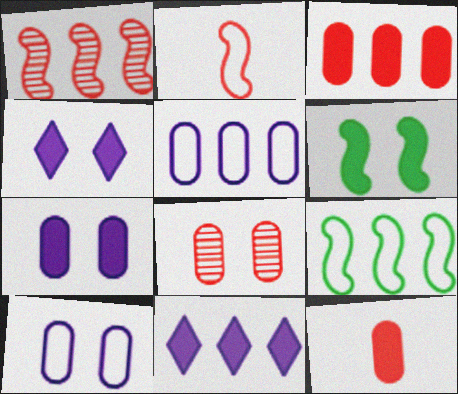[[6, 11, 12]]